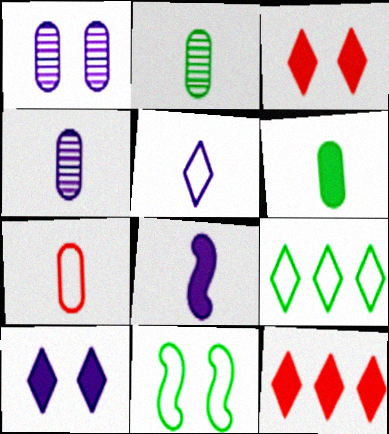[[1, 3, 11], 
[4, 5, 8], 
[4, 6, 7], 
[4, 11, 12]]